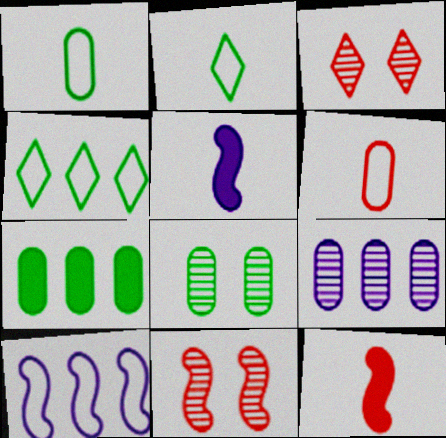[[1, 7, 8]]